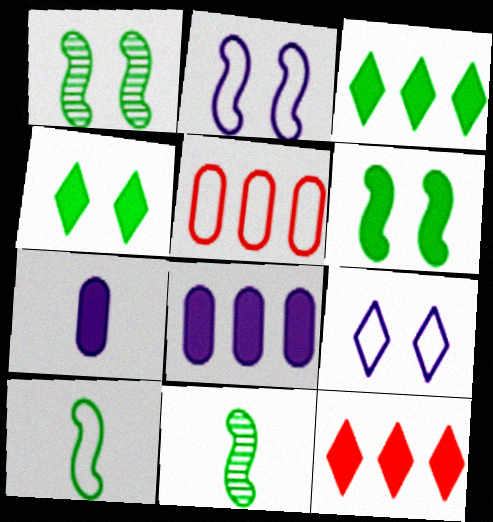[[5, 9, 10], 
[6, 7, 12]]